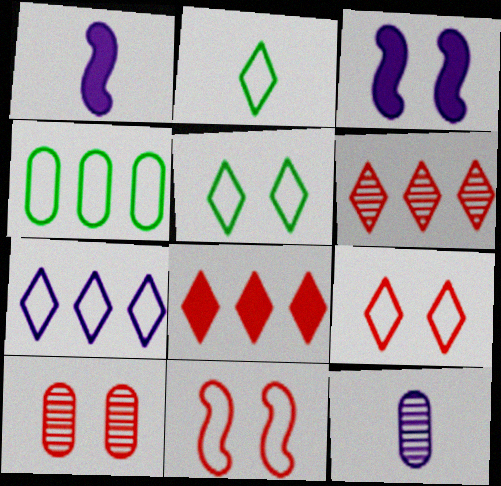[[2, 7, 9], 
[3, 5, 10], 
[3, 7, 12]]